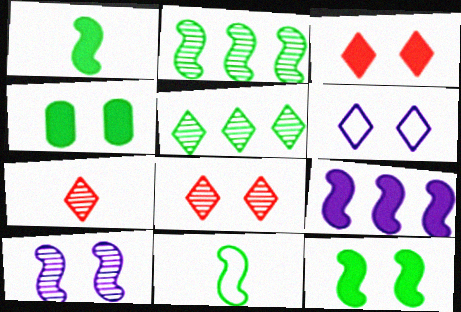[[2, 11, 12], 
[4, 5, 11]]